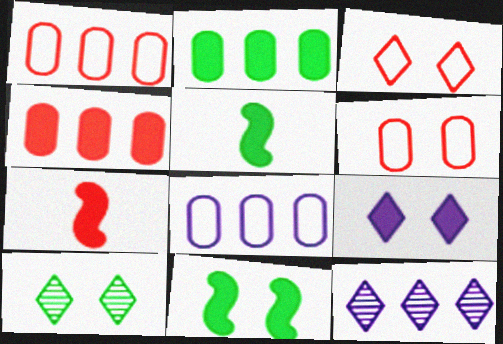[[2, 7, 9], 
[3, 9, 10], 
[4, 5, 9], 
[5, 6, 12], 
[7, 8, 10]]